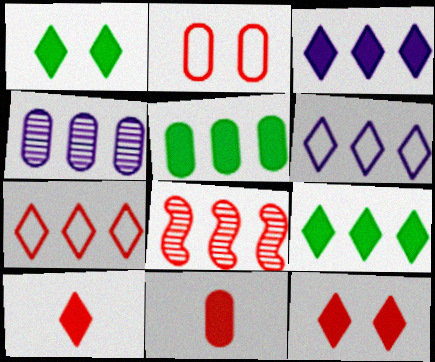[[1, 3, 10], 
[2, 8, 10], 
[5, 6, 8]]